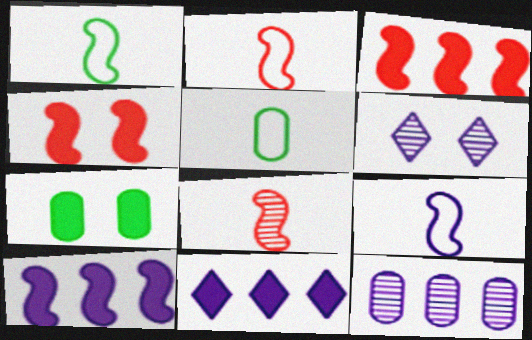[[1, 2, 9], 
[3, 5, 6]]